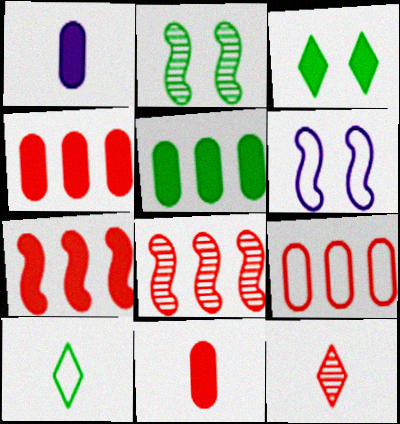[[1, 3, 7], 
[2, 5, 10], 
[5, 6, 12], 
[6, 9, 10]]